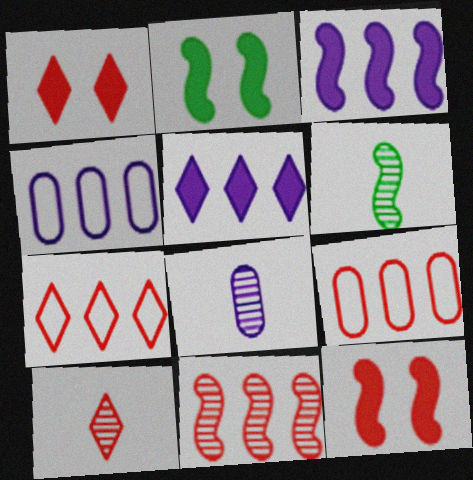[[1, 4, 6], 
[1, 7, 10], 
[2, 4, 10], 
[2, 7, 8], 
[6, 8, 10], 
[9, 10, 12]]